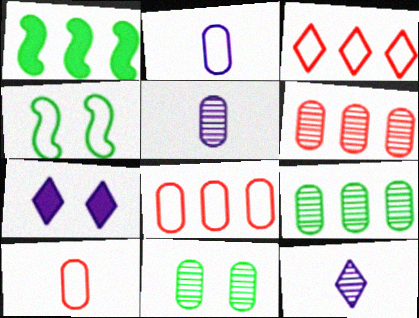[[2, 3, 4], 
[5, 6, 11]]